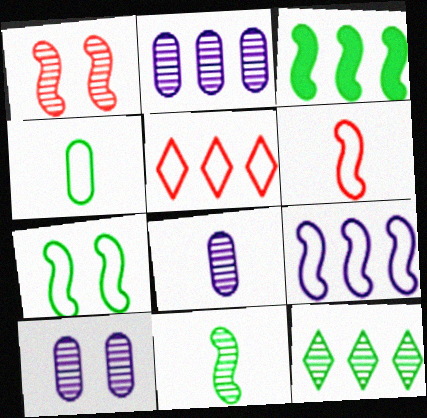[[1, 8, 12], 
[2, 3, 5], 
[2, 8, 10], 
[3, 7, 11], 
[6, 7, 9]]